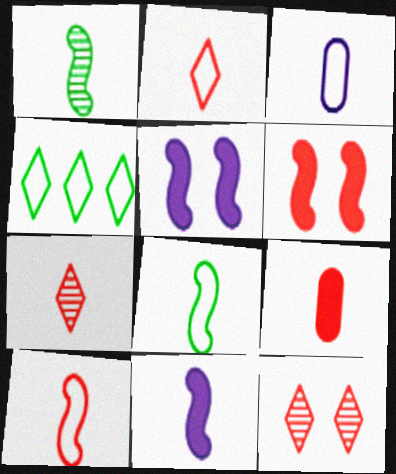[[1, 10, 11], 
[2, 3, 8], 
[7, 9, 10]]